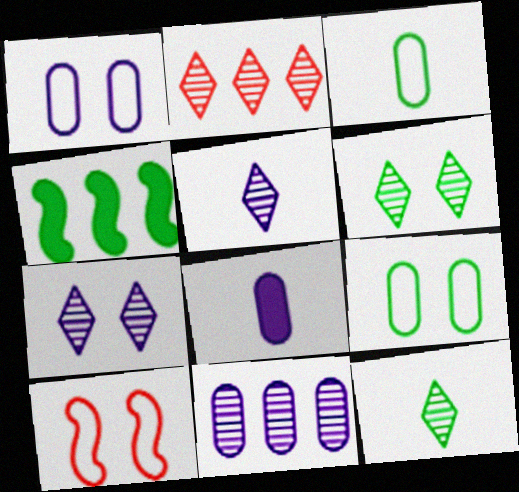[[1, 8, 11], 
[2, 5, 6], 
[2, 7, 12], 
[3, 4, 6], 
[4, 9, 12]]